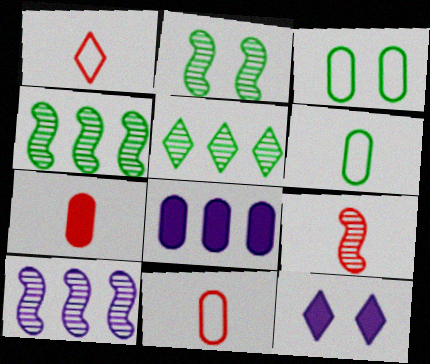[[1, 2, 8], 
[1, 5, 12], 
[1, 7, 9], 
[2, 9, 10], 
[4, 11, 12]]